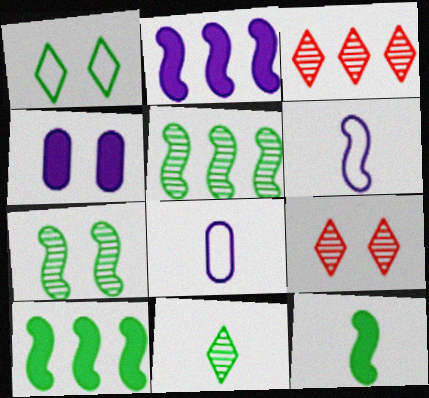[[8, 9, 10]]